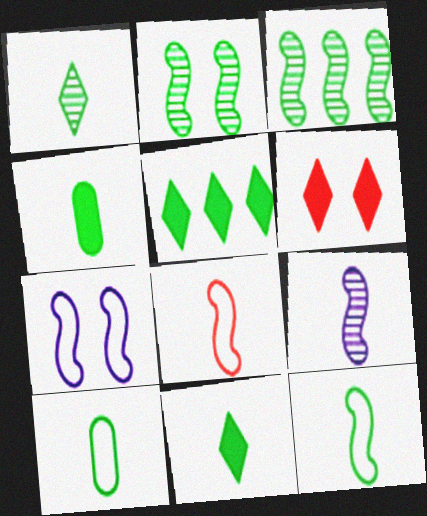[[1, 4, 12], 
[2, 5, 10]]